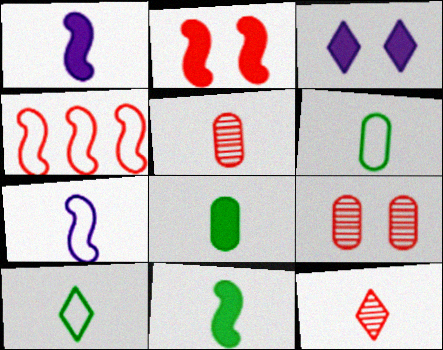[[1, 5, 10], 
[1, 6, 12], 
[7, 8, 12]]